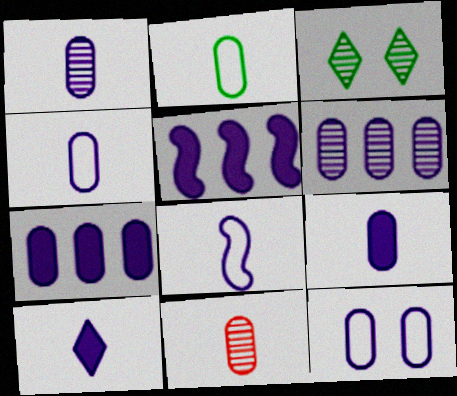[[1, 4, 9], 
[1, 7, 12], 
[1, 8, 10], 
[2, 9, 11], 
[6, 9, 12]]